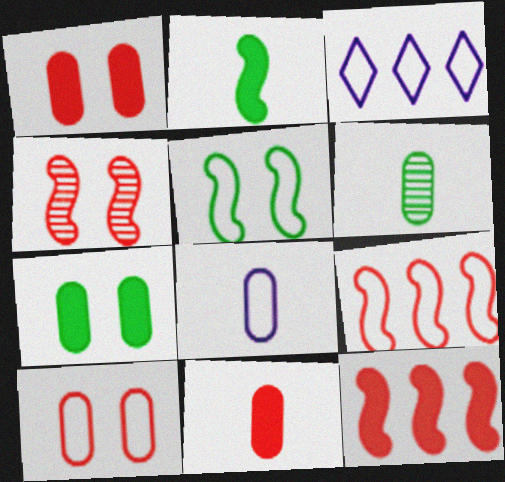[[6, 8, 11]]